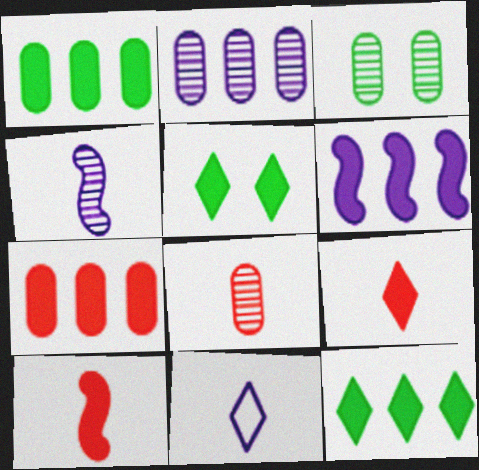[[2, 3, 8], 
[6, 7, 12]]